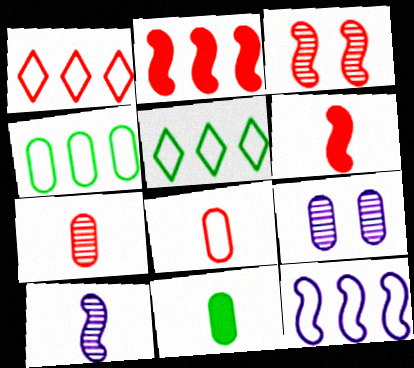[[1, 4, 12], 
[5, 6, 9]]